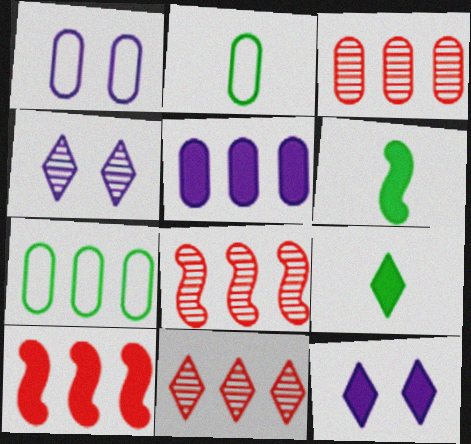[[1, 6, 11], 
[1, 8, 9], 
[2, 4, 10], 
[2, 8, 12], 
[3, 5, 7], 
[3, 8, 11]]